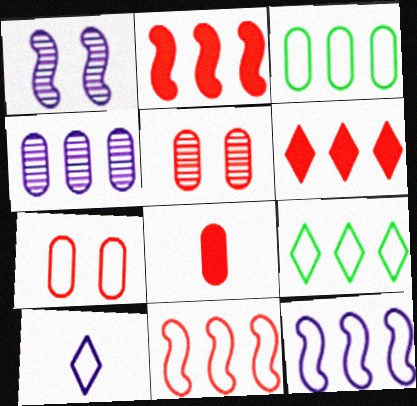[[1, 8, 9], 
[2, 4, 9]]